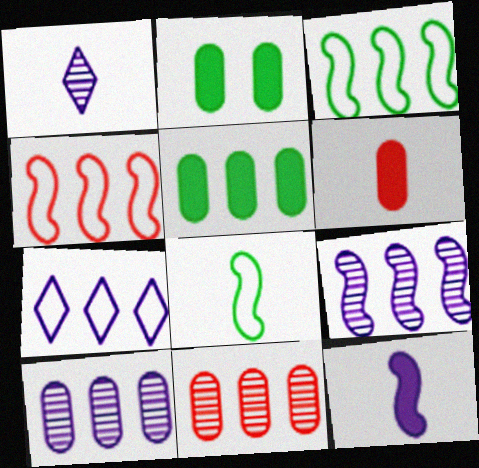[[1, 2, 4], 
[1, 6, 8]]